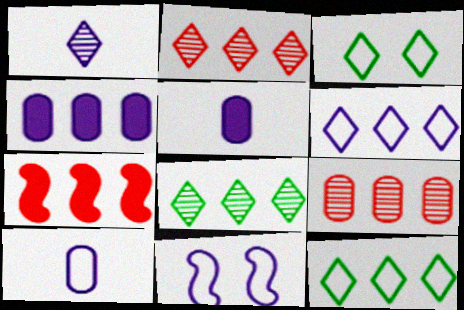[[1, 4, 11], 
[6, 10, 11]]